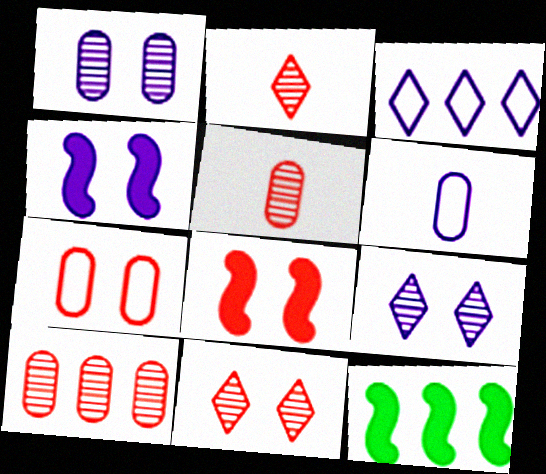[[3, 10, 12], 
[6, 11, 12], 
[7, 8, 11]]